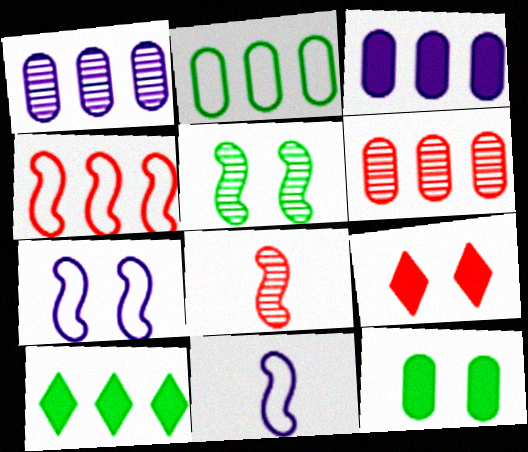[[1, 4, 10], 
[2, 3, 6]]